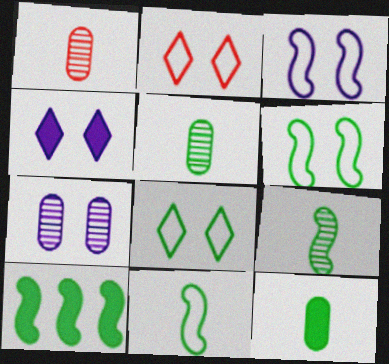[[3, 4, 7], 
[5, 8, 10], 
[6, 9, 10]]